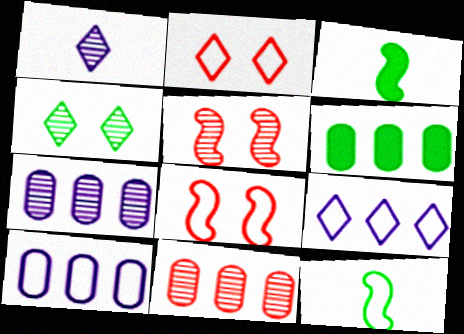[[1, 6, 8], 
[2, 3, 7], 
[2, 10, 12], 
[4, 6, 12], 
[6, 10, 11]]